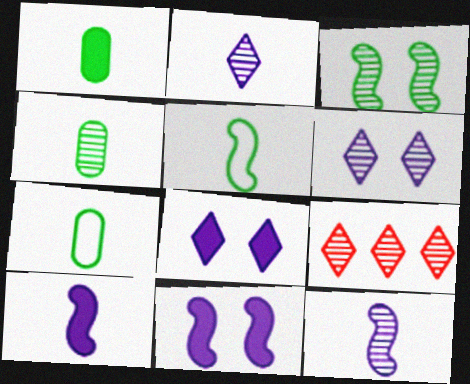[[1, 4, 7], 
[7, 9, 11]]